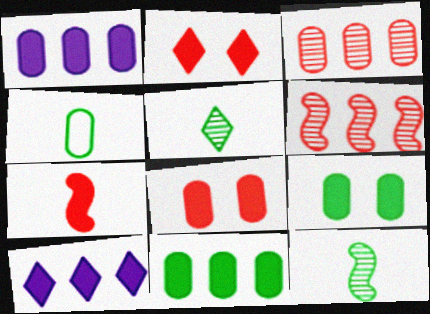[[7, 9, 10]]